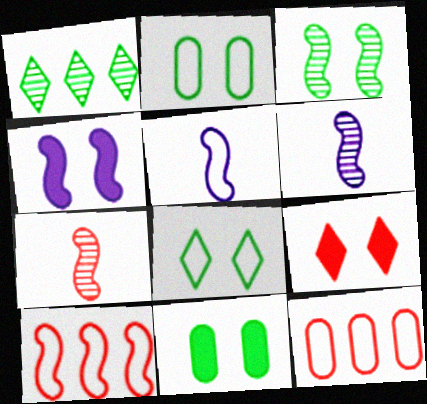[[3, 8, 11], 
[4, 9, 11], 
[5, 8, 12], 
[7, 9, 12]]